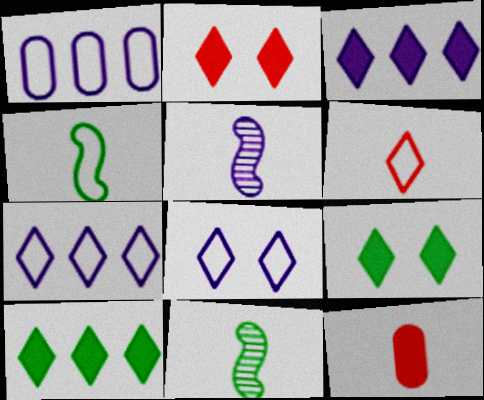[[1, 2, 11]]